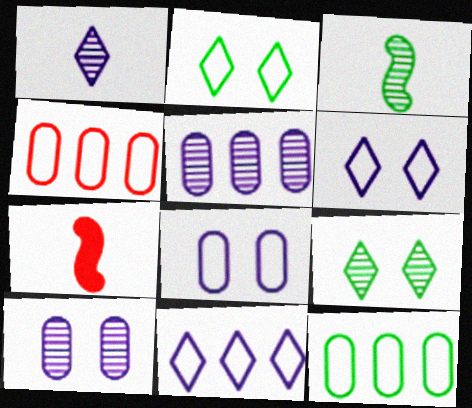[[2, 5, 7]]